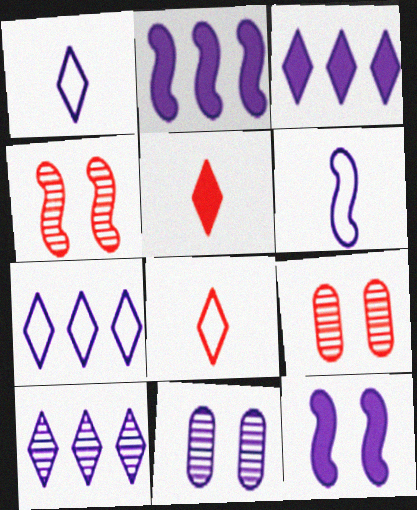[[1, 2, 11], 
[3, 6, 11], 
[3, 7, 10]]